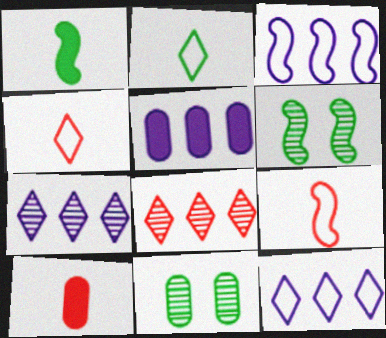[[3, 5, 7], 
[4, 5, 6], 
[6, 10, 12]]